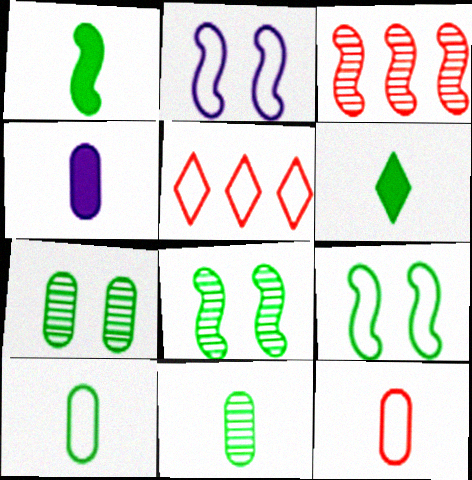[[1, 2, 3], 
[2, 5, 10], 
[4, 5, 8], 
[4, 11, 12]]